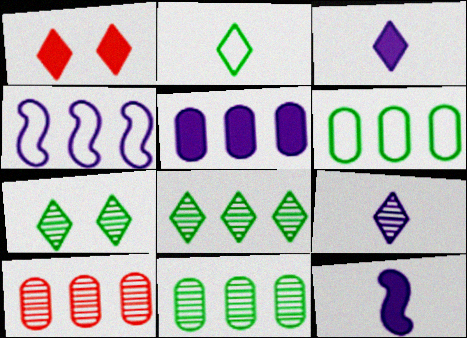[[5, 6, 10]]